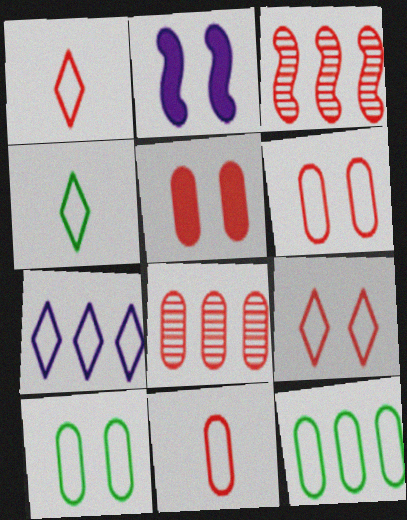[[1, 3, 5], 
[2, 4, 8], 
[4, 7, 9], 
[5, 8, 11]]